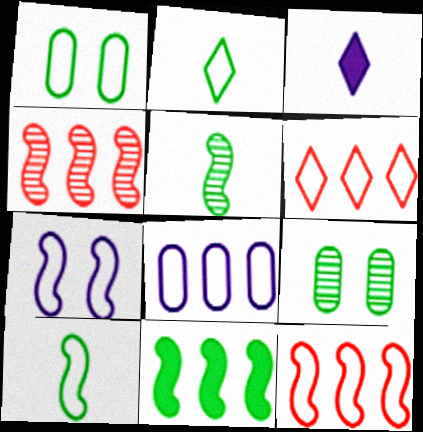[[1, 3, 4], 
[2, 9, 11], 
[3, 9, 12], 
[7, 10, 12]]